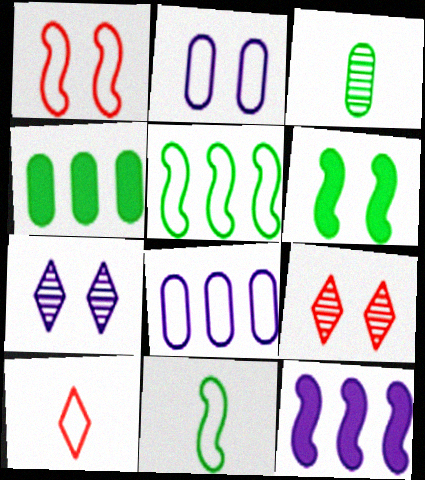[[2, 5, 10], 
[2, 6, 9]]